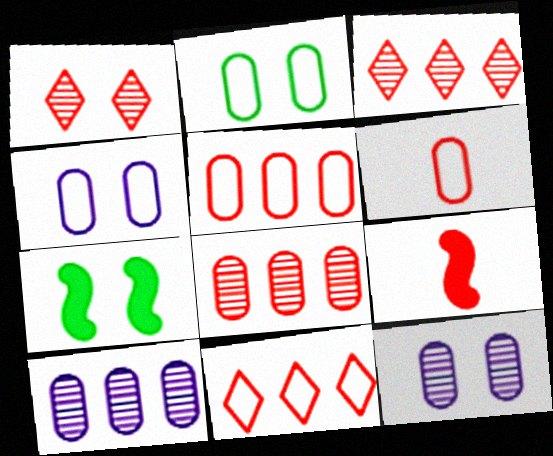[[1, 4, 7], 
[1, 5, 9]]